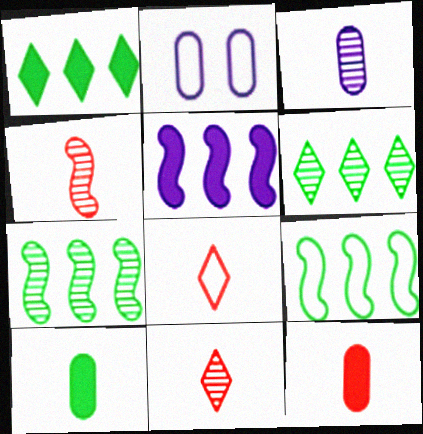[[1, 2, 4], 
[2, 8, 9], 
[4, 8, 12]]